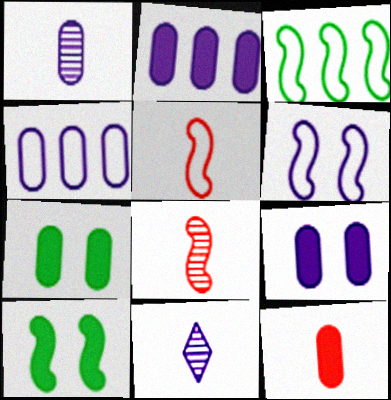[[1, 4, 9], 
[2, 6, 11], 
[2, 7, 12], 
[3, 5, 6]]